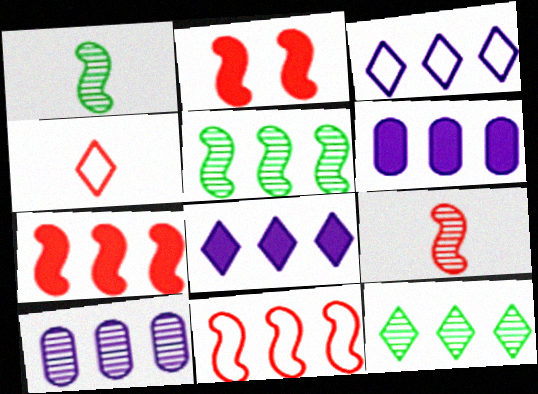[[2, 9, 11], 
[6, 11, 12]]